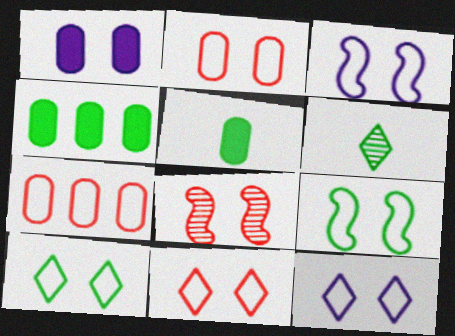[[1, 8, 10], 
[2, 3, 10], 
[2, 9, 12], 
[4, 6, 9], 
[10, 11, 12]]